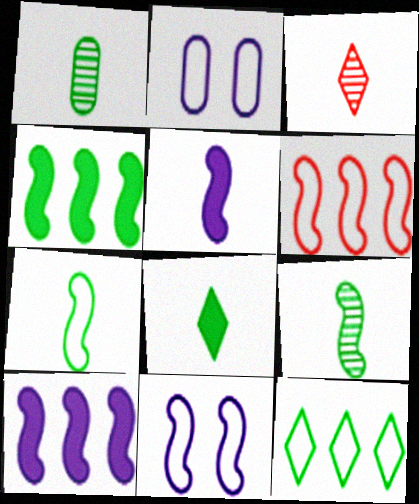[[1, 7, 8], 
[2, 3, 4], 
[6, 7, 11]]